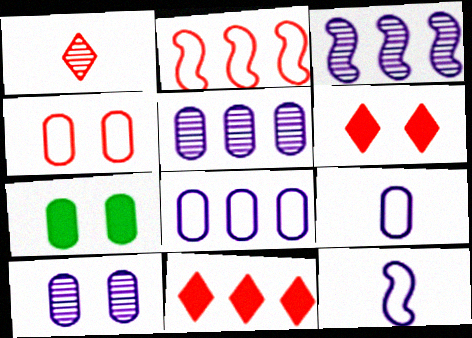[[4, 7, 10]]